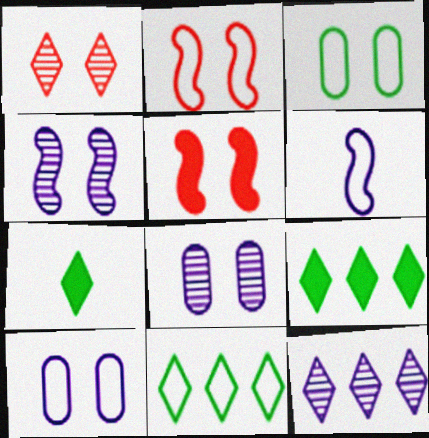[]